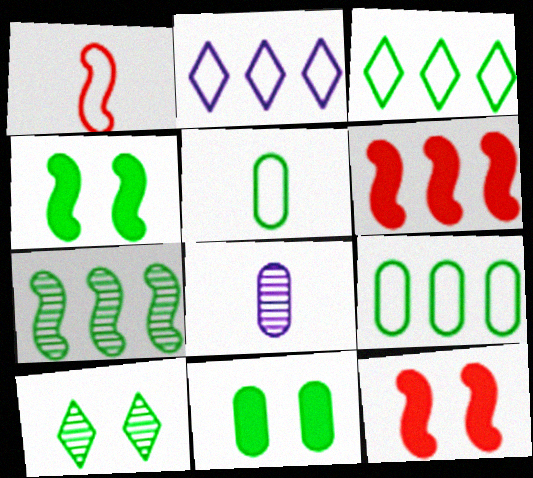[[3, 8, 12]]